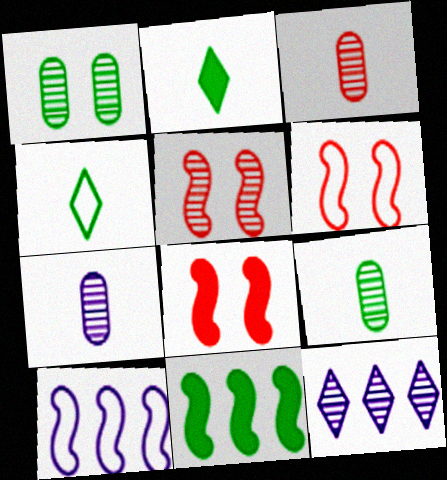[[1, 4, 11], 
[3, 7, 9], 
[5, 6, 8], 
[5, 9, 12]]